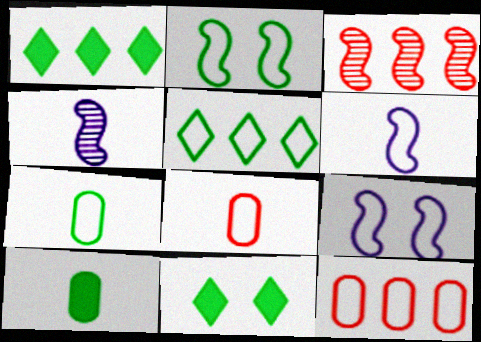[[2, 5, 7], 
[4, 11, 12], 
[5, 8, 9]]